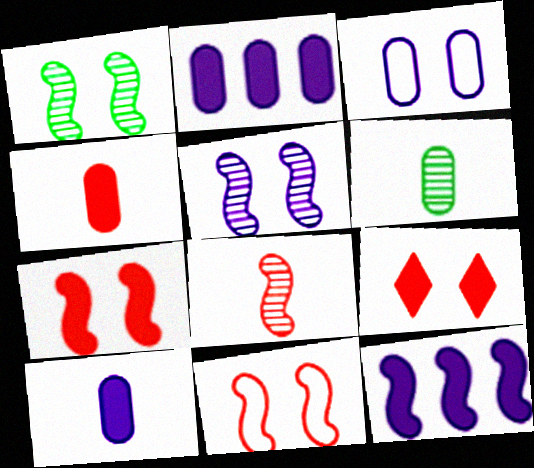[[1, 3, 9]]